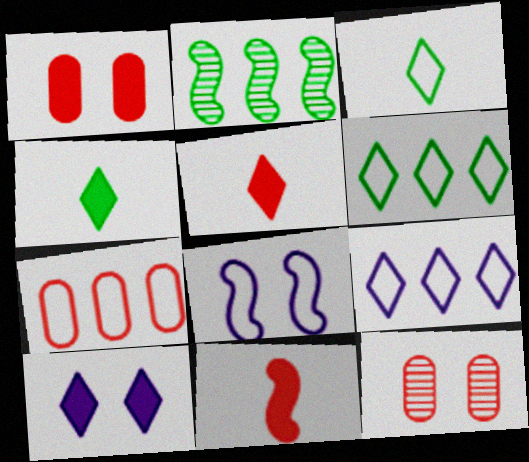[[2, 8, 11], 
[3, 7, 8]]